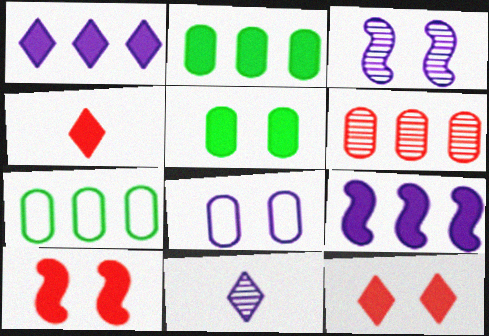[[3, 4, 7], 
[4, 5, 9], 
[7, 10, 11], 
[8, 9, 11]]